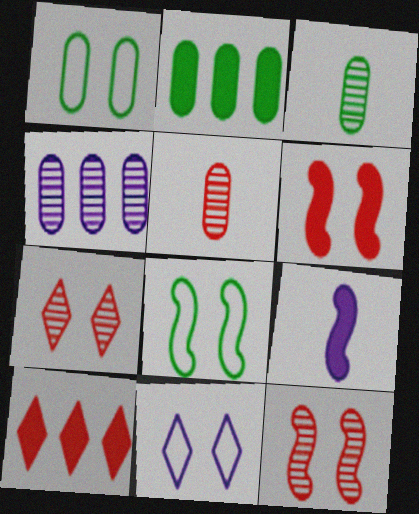[[1, 2, 3], 
[4, 9, 11]]